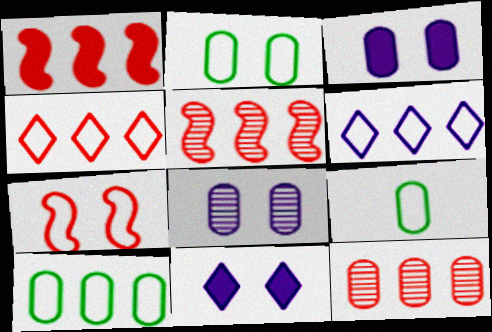[[1, 4, 12], 
[2, 9, 10], 
[3, 9, 12], 
[5, 9, 11], 
[6, 7, 9]]